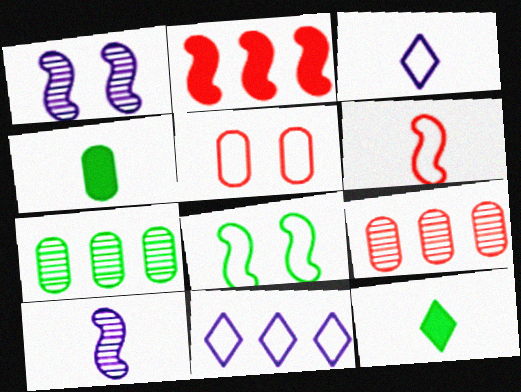[[2, 7, 11], 
[2, 8, 10], 
[7, 8, 12]]